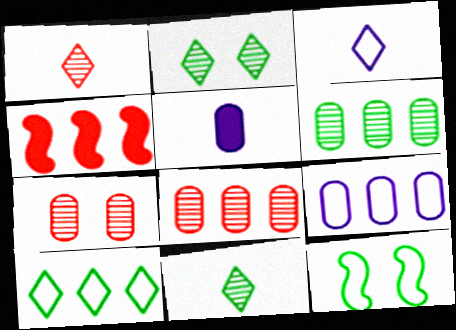[]